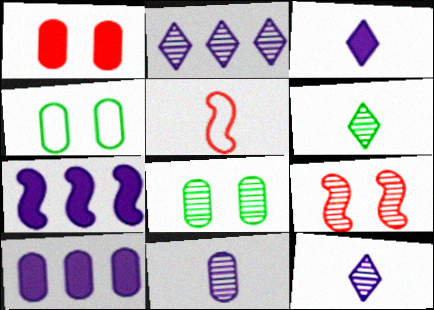[]